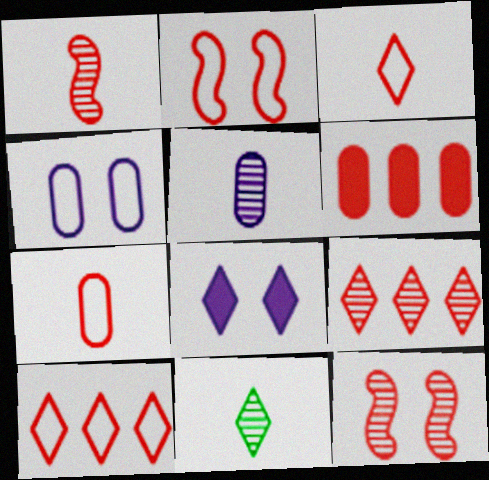[[1, 5, 11], 
[2, 7, 10], 
[3, 6, 12], 
[8, 10, 11]]